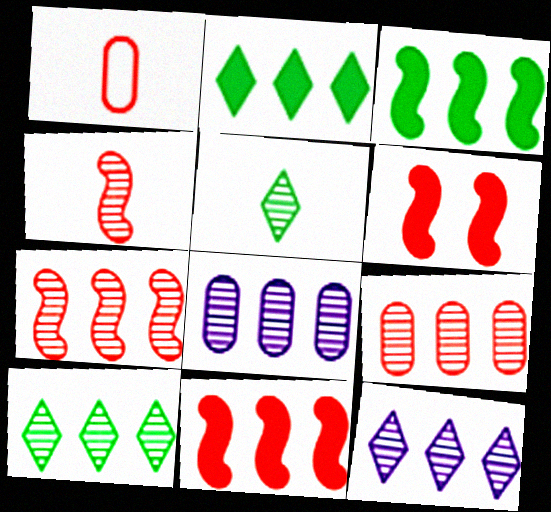[[7, 8, 10]]